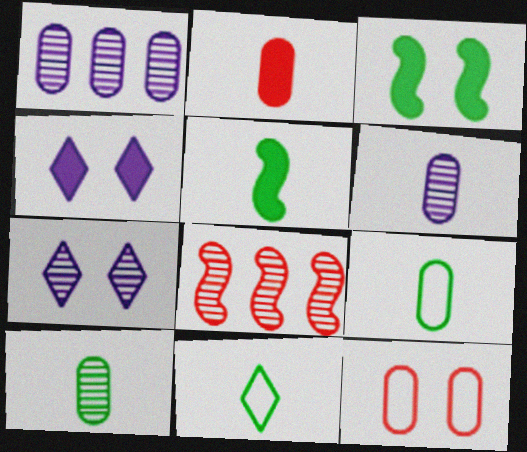[[2, 6, 9], 
[3, 7, 12], 
[4, 8, 9], 
[5, 10, 11], 
[7, 8, 10]]